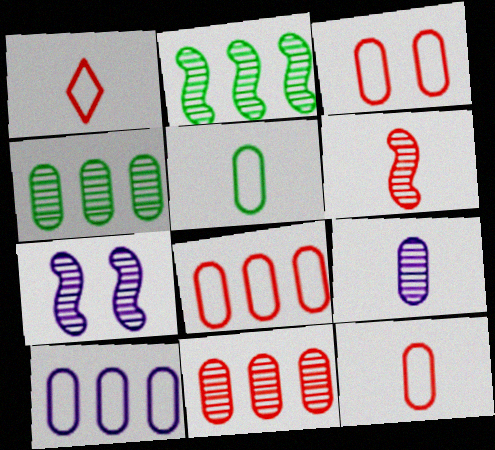[[2, 6, 7], 
[3, 5, 10], 
[3, 8, 12]]